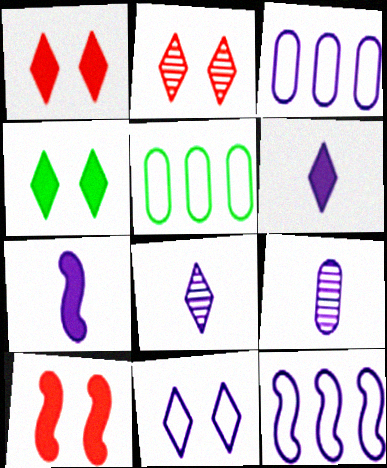[[2, 4, 11], 
[2, 5, 7], 
[5, 8, 10]]